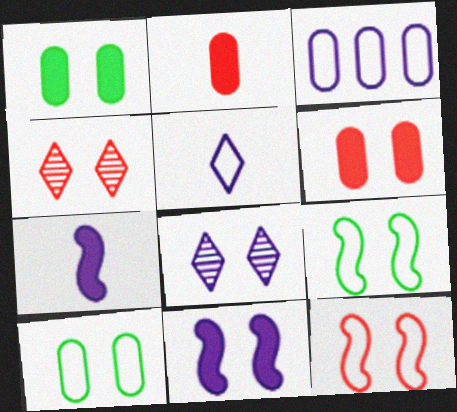[[1, 8, 12], 
[3, 7, 8], 
[4, 6, 12], 
[4, 10, 11], 
[6, 8, 9]]